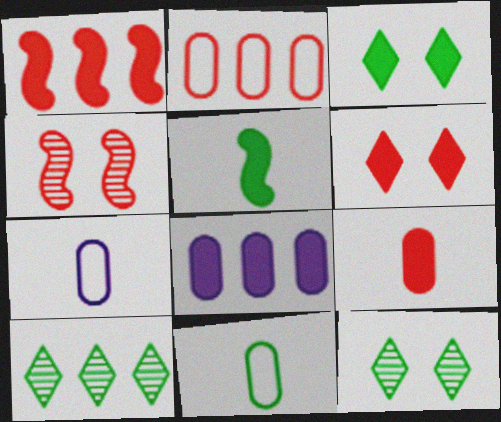[[1, 6, 9], 
[1, 7, 12], 
[5, 6, 8]]